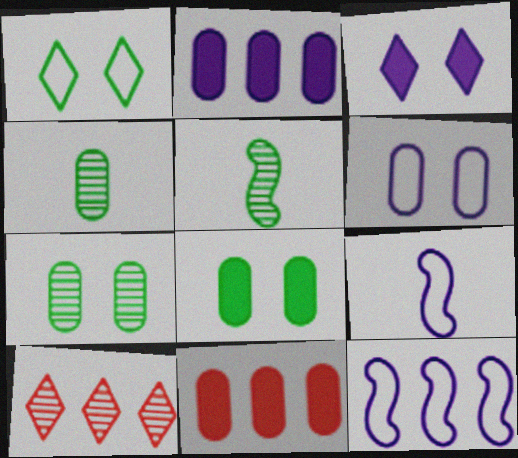[[4, 6, 11], 
[8, 9, 10]]